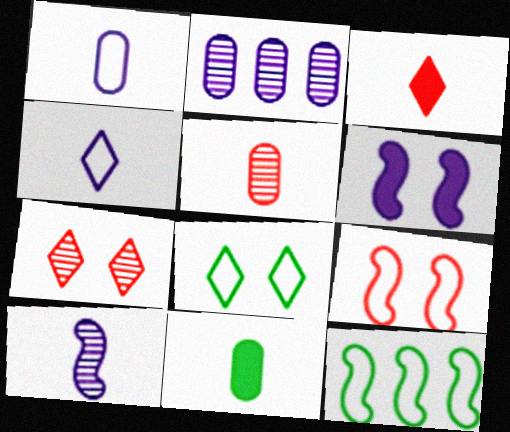[[1, 5, 11], 
[2, 4, 6]]